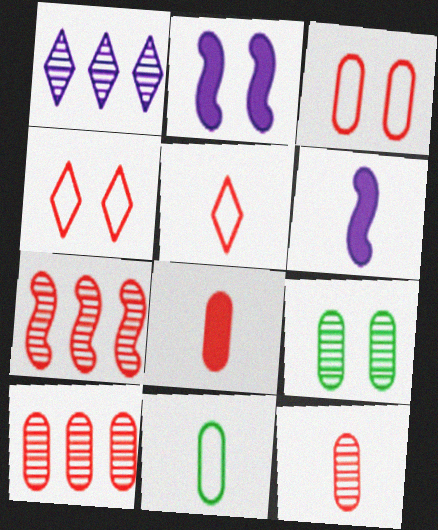[[2, 4, 9], 
[3, 8, 10], 
[4, 7, 8]]